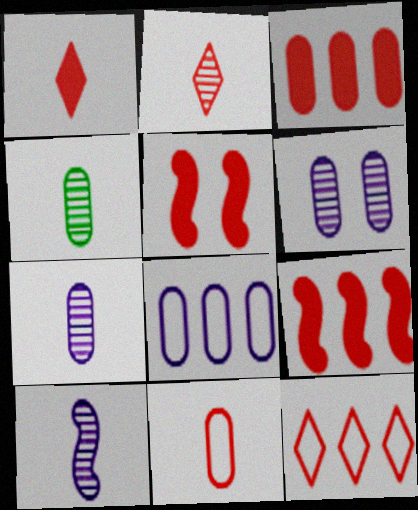[[1, 3, 5], 
[2, 4, 10]]